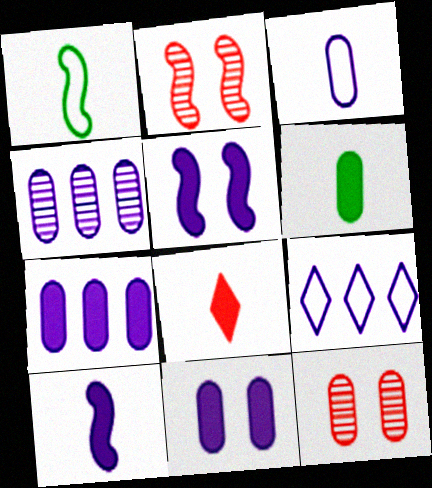[[2, 6, 9], 
[3, 4, 11], 
[6, 8, 10]]